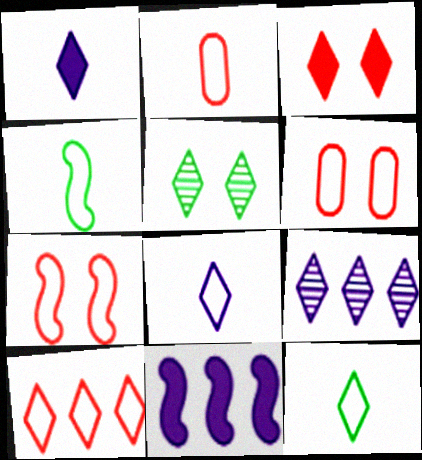[[1, 5, 10], 
[2, 4, 8], 
[2, 5, 11], 
[2, 7, 10], 
[3, 9, 12]]